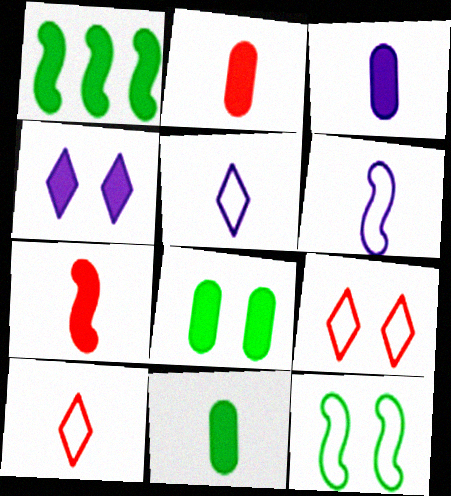[[1, 2, 4], 
[2, 3, 11]]